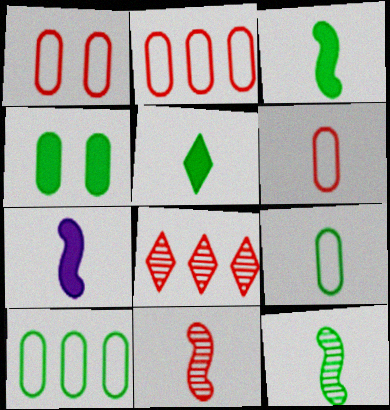[[1, 2, 6], 
[5, 9, 12]]